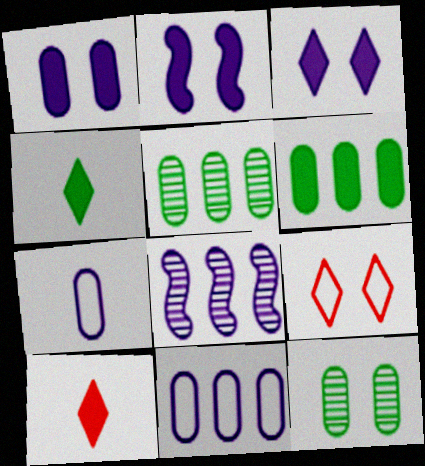[[1, 2, 3], 
[2, 6, 10], 
[2, 9, 12], 
[3, 7, 8]]